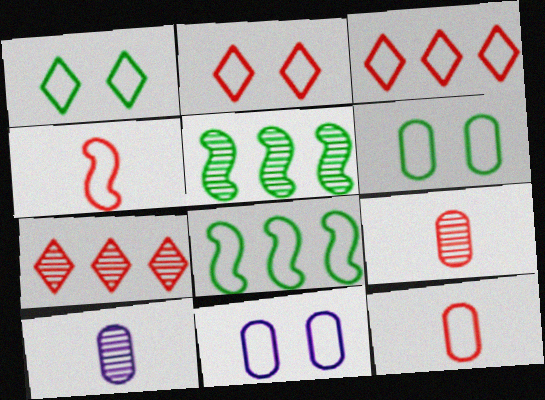[]